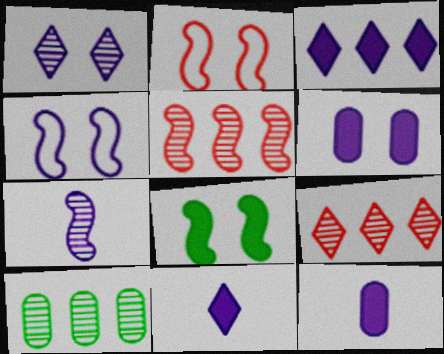[[1, 4, 6], 
[2, 10, 11]]